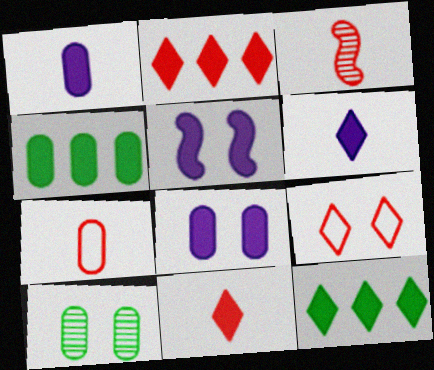[[3, 7, 11], 
[4, 5, 11], 
[5, 9, 10]]